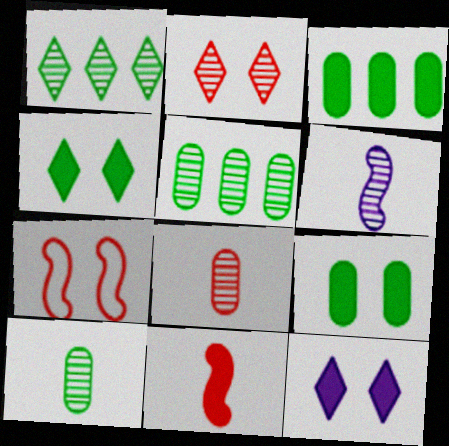[[2, 5, 6], 
[3, 11, 12]]